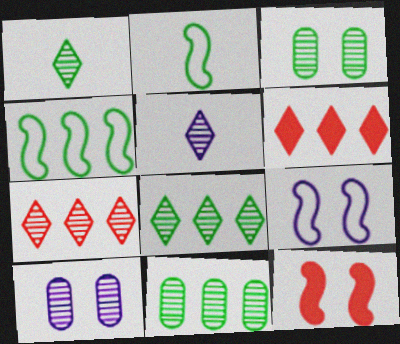[[2, 6, 10]]